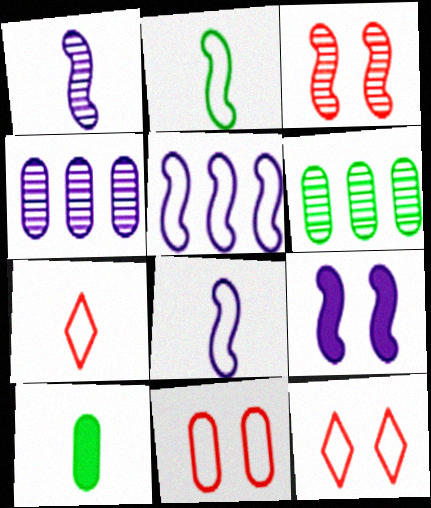[[1, 5, 9], 
[1, 7, 10], 
[4, 10, 11], 
[6, 7, 9]]